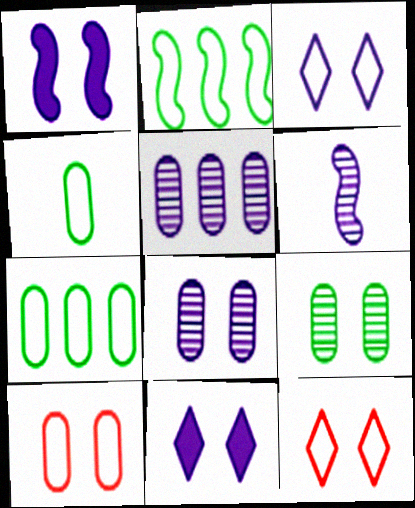[[1, 3, 8], 
[1, 9, 12]]